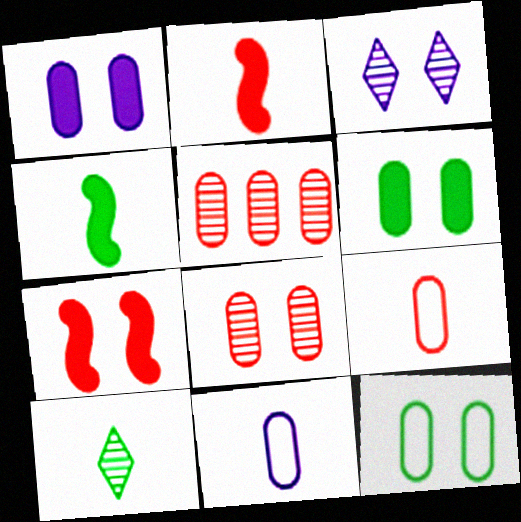[[1, 8, 12], 
[2, 10, 11], 
[3, 7, 12], 
[5, 6, 11]]